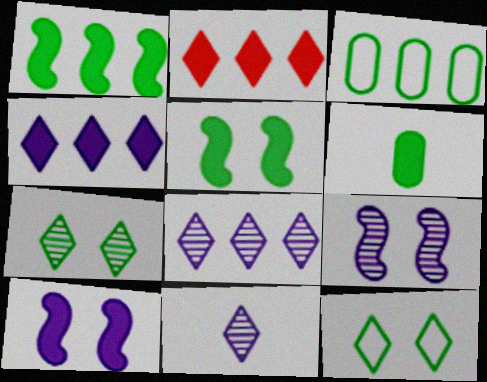[[2, 6, 10], 
[2, 11, 12]]